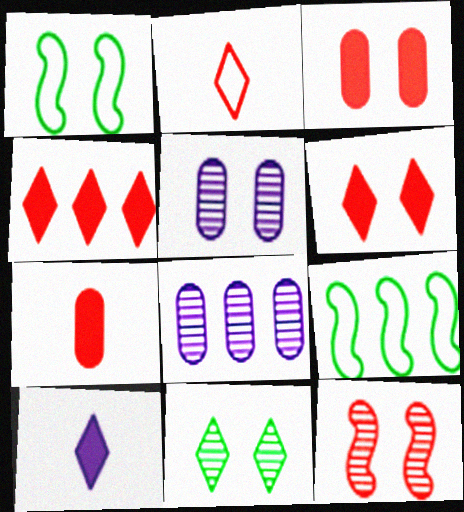[[1, 5, 6], 
[4, 8, 9], 
[5, 11, 12]]